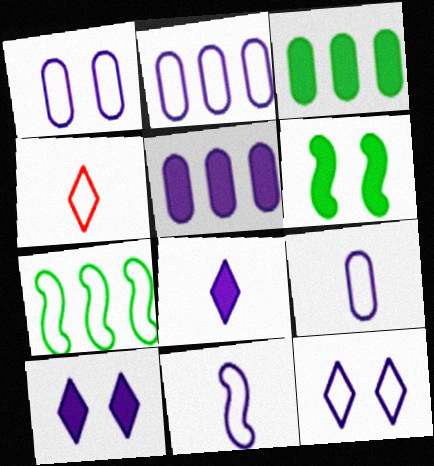[[1, 2, 9], 
[1, 4, 7], 
[2, 11, 12]]